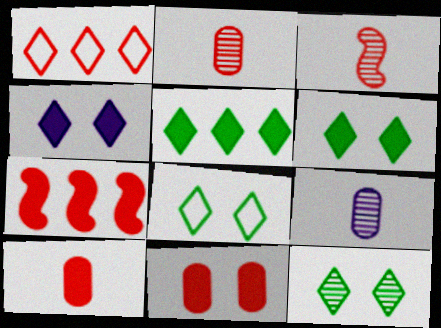[[1, 3, 11], 
[6, 8, 12], 
[7, 8, 9]]